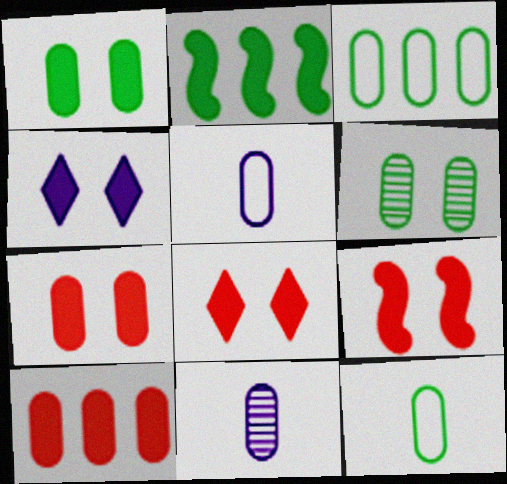[[1, 4, 9], 
[3, 7, 11], 
[5, 6, 10], 
[7, 8, 9]]